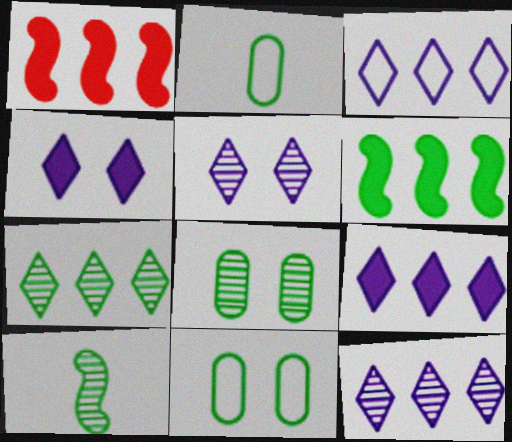[[1, 2, 5], 
[3, 9, 12], 
[7, 8, 10]]